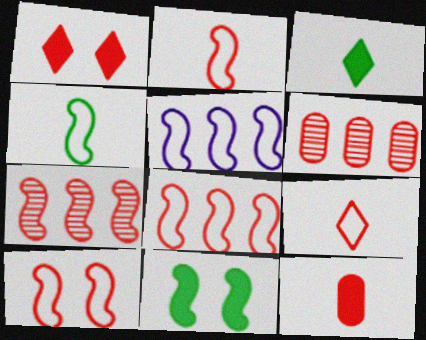[[1, 2, 6], 
[2, 8, 10], 
[4, 5, 10]]